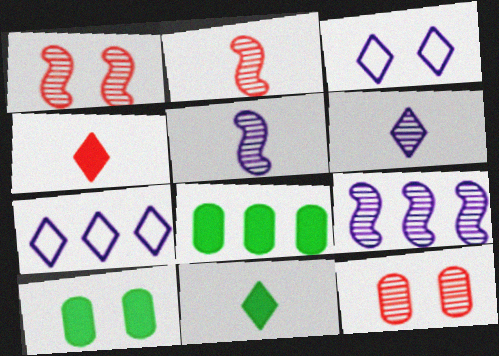[[1, 3, 10], 
[2, 3, 8], 
[2, 7, 10]]